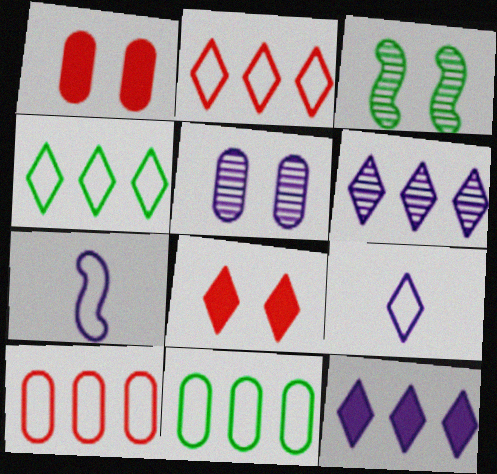[[5, 7, 12]]